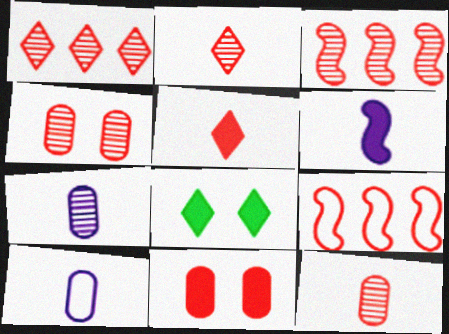[[2, 3, 4], 
[2, 9, 11], 
[3, 8, 10], 
[4, 5, 9], 
[7, 8, 9]]